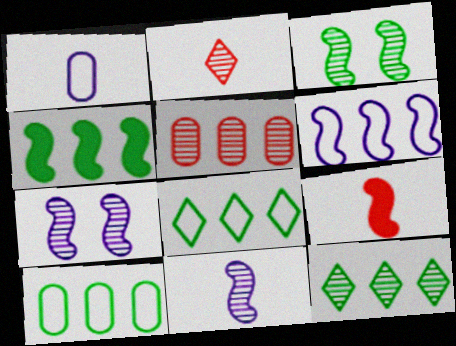[[3, 6, 9], 
[4, 10, 12]]